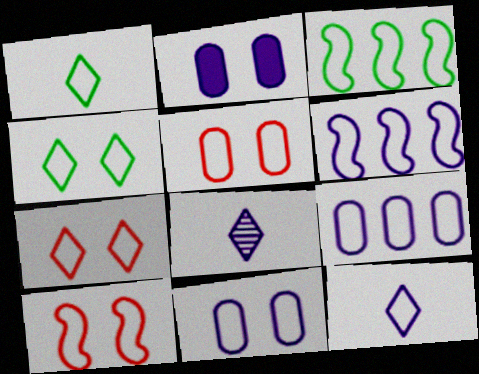[[1, 5, 6], 
[1, 9, 10], 
[2, 6, 8], 
[3, 5, 12], 
[4, 10, 11], 
[5, 7, 10], 
[6, 11, 12]]